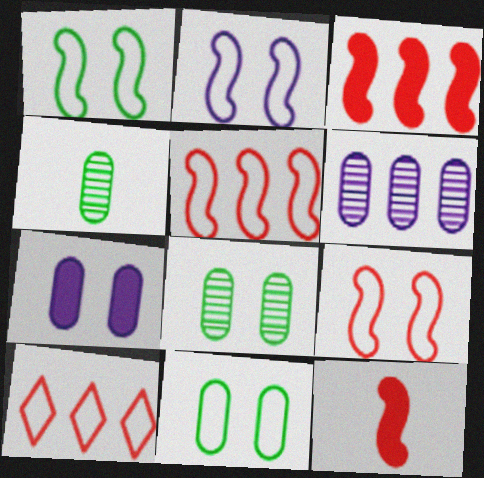[[1, 2, 9]]